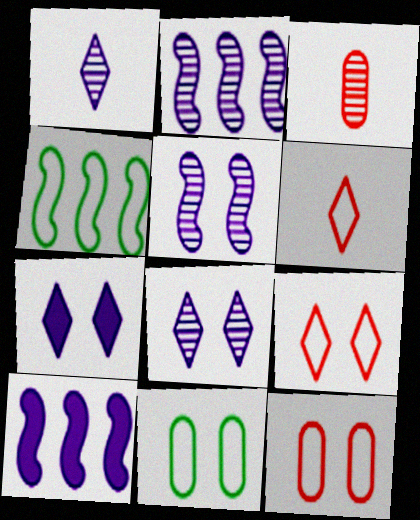[[3, 4, 7]]